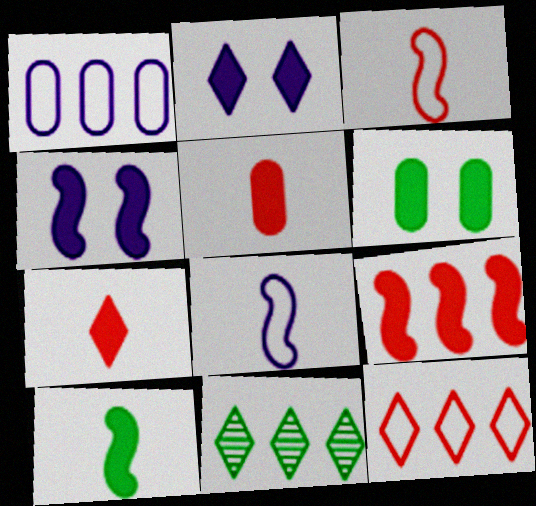[[1, 9, 11], 
[4, 9, 10]]